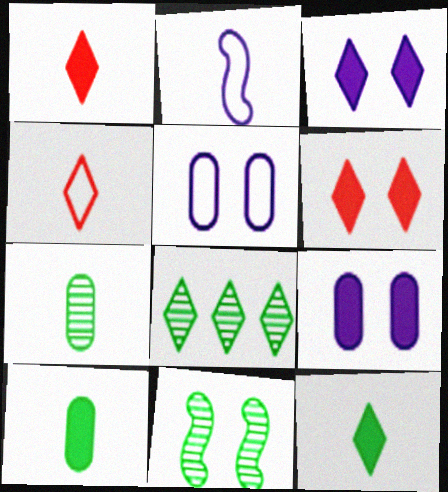[[1, 2, 7], 
[3, 4, 8], 
[5, 6, 11], 
[7, 8, 11]]